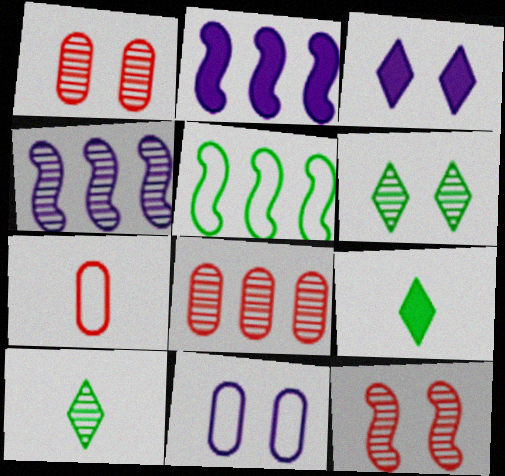[[1, 4, 10], 
[2, 6, 7]]